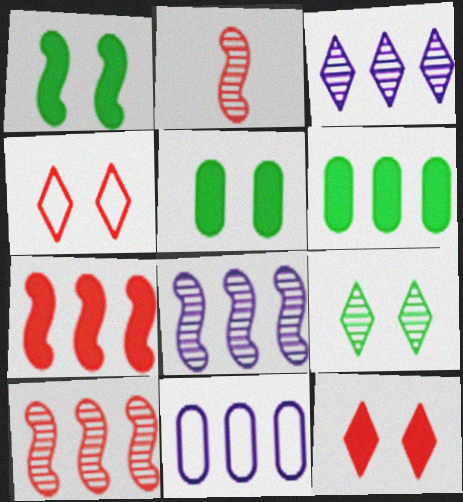[]